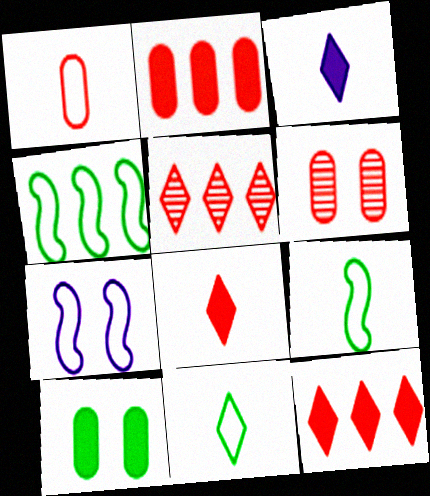[[1, 2, 6], 
[3, 4, 6]]